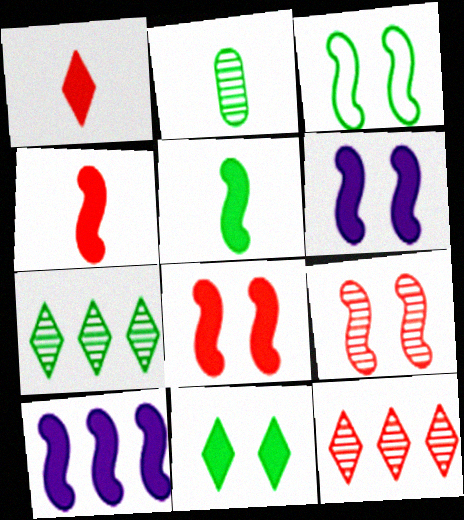[[3, 6, 9], 
[5, 8, 10]]